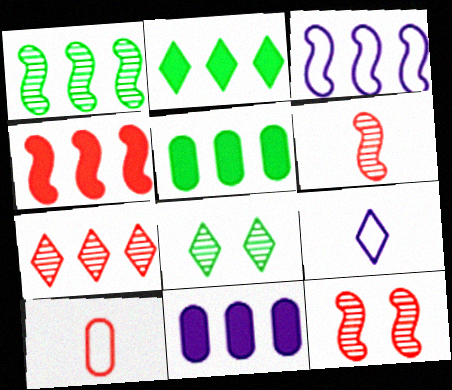[[1, 3, 4], 
[2, 4, 11], 
[3, 5, 7], 
[5, 9, 12]]